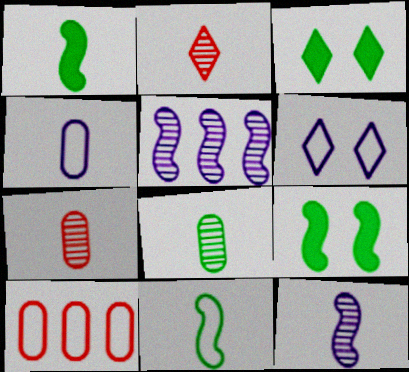[[1, 2, 4], 
[2, 8, 12], 
[3, 10, 12], 
[6, 10, 11]]